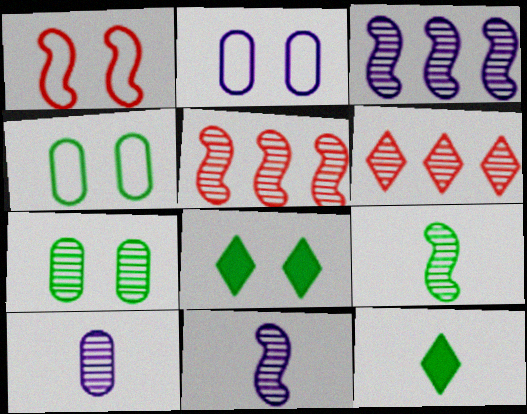[[2, 5, 12], 
[6, 7, 11]]